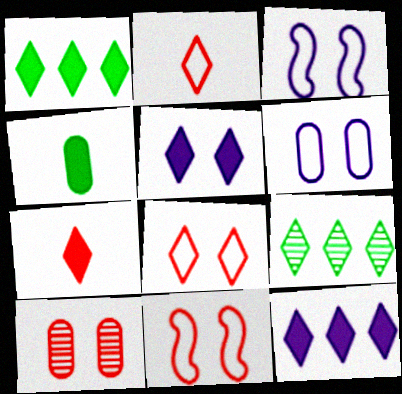[[1, 5, 7], 
[2, 5, 9]]